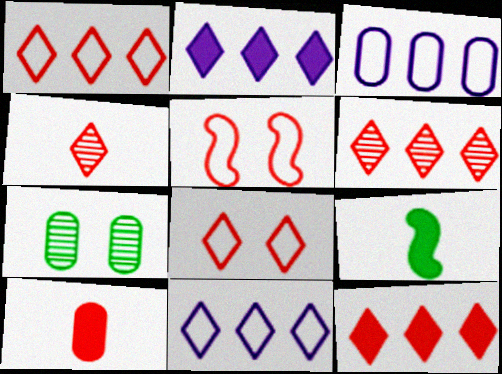[[1, 6, 12], 
[3, 7, 10], 
[4, 8, 12], 
[5, 6, 10]]